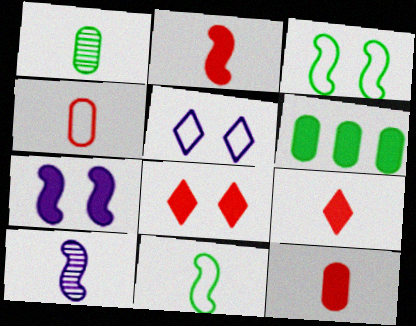[[2, 9, 12], 
[2, 10, 11], 
[6, 7, 9]]